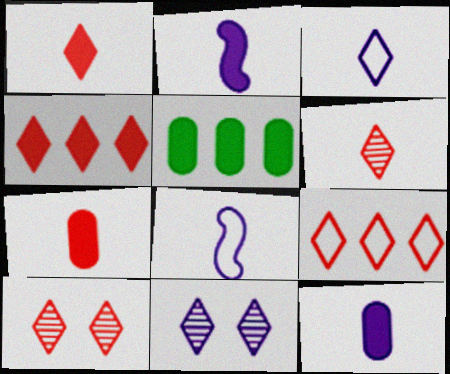[[1, 9, 10], 
[5, 8, 10]]